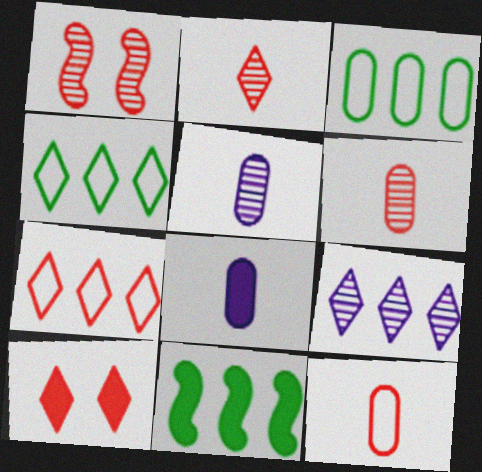[[1, 4, 8], 
[2, 7, 10], 
[8, 10, 11]]